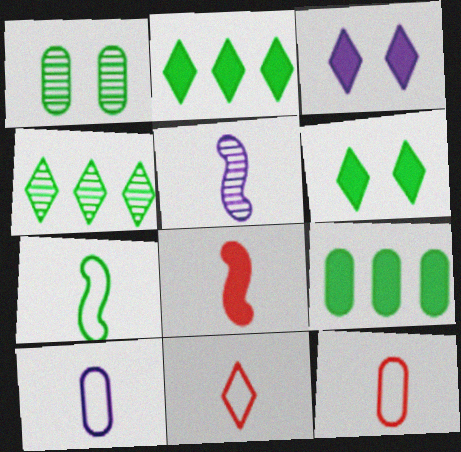[[1, 2, 7], 
[3, 4, 11], 
[3, 8, 9], 
[5, 7, 8], 
[7, 10, 11]]